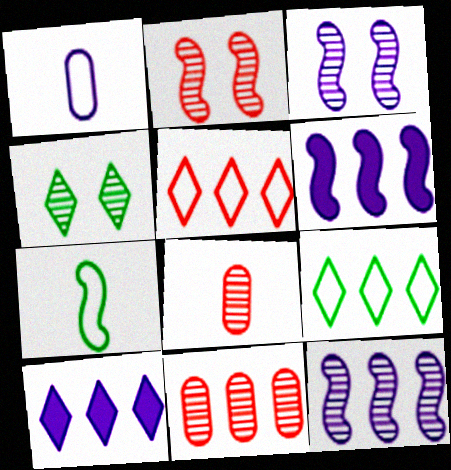[[1, 3, 10], 
[2, 6, 7], 
[4, 8, 12], 
[6, 9, 11]]